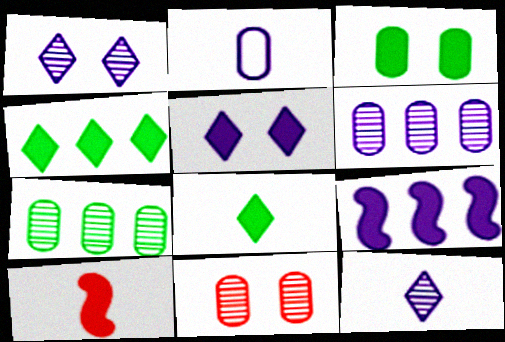[[1, 2, 9]]